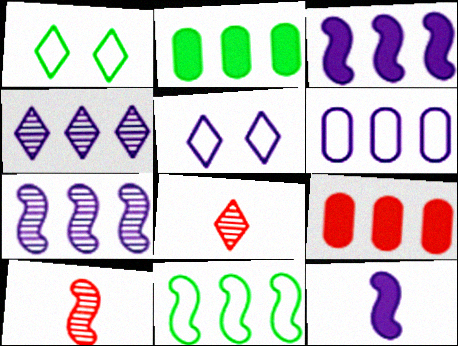[[2, 5, 10], 
[3, 4, 6], 
[4, 9, 11]]